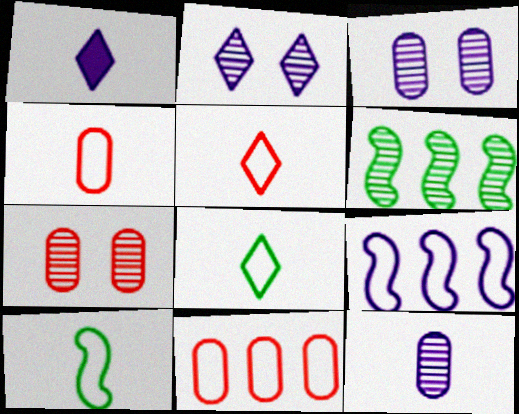[[1, 3, 9]]